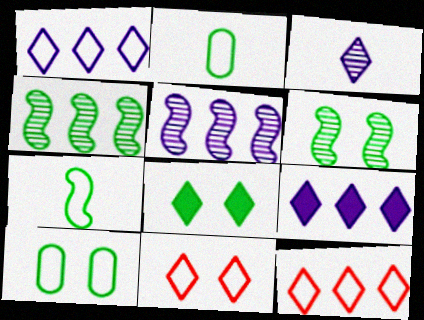[[2, 4, 8], 
[3, 8, 12], 
[6, 8, 10]]